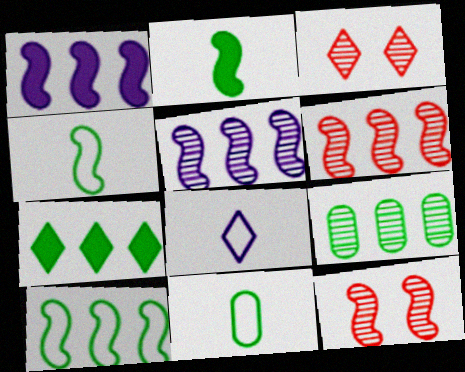[[1, 3, 11], 
[1, 4, 12], 
[1, 6, 10], 
[3, 7, 8], 
[7, 9, 10]]